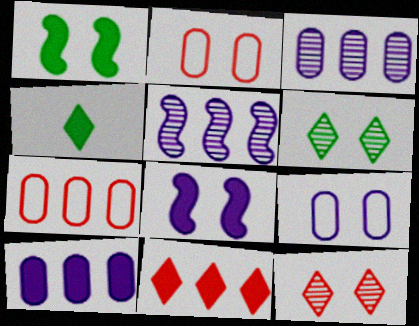[[1, 9, 12], 
[2, 4, 5], 
[2, 6, 8]]